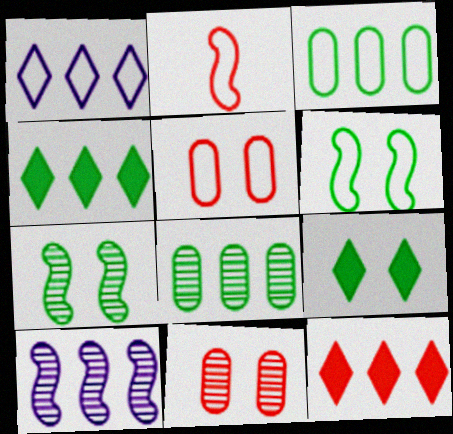[[2, 11, 12], 
[3, 10, 12]]